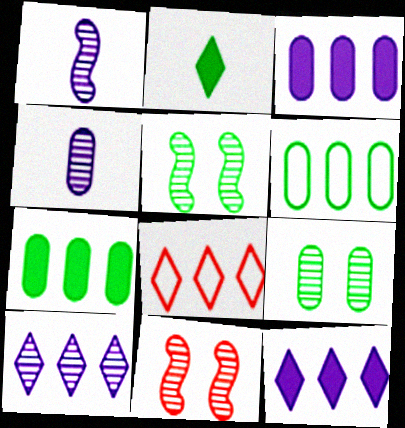[[2, 5, 6]]